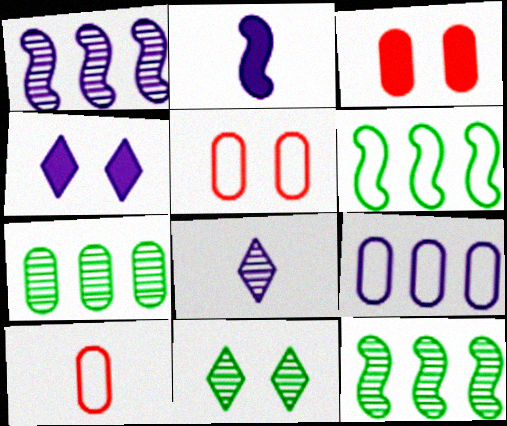[[3, 6, 8], 
[4, 10, 12]]